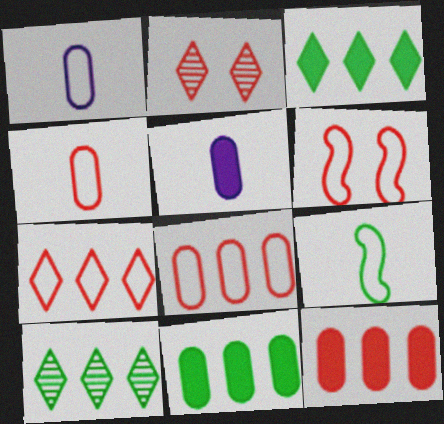[[4, 6, 7], 
[5, 6, 10]]